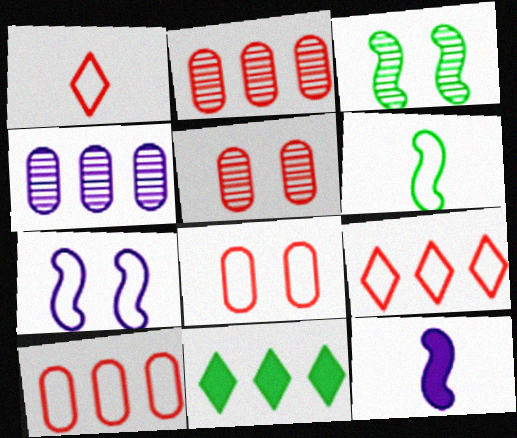[]